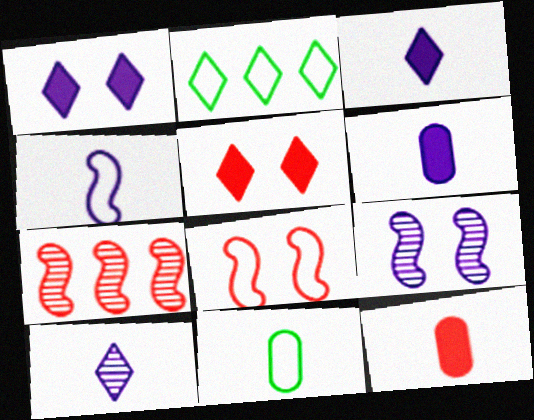[[1, 7, 11], 
[2, 5, 10], 
[2, 9, 12], 
[4, 6, 10]]